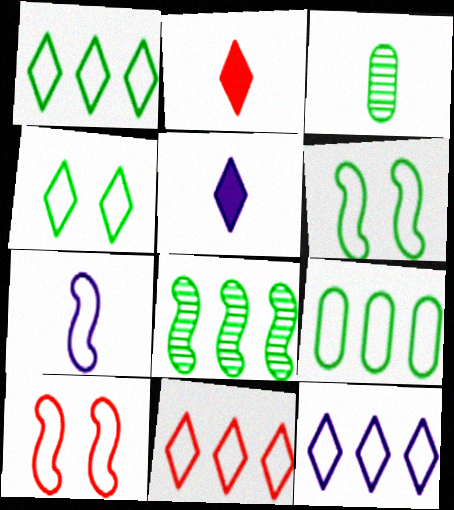[[1, 11, 12], 
[2, 3, 7]]